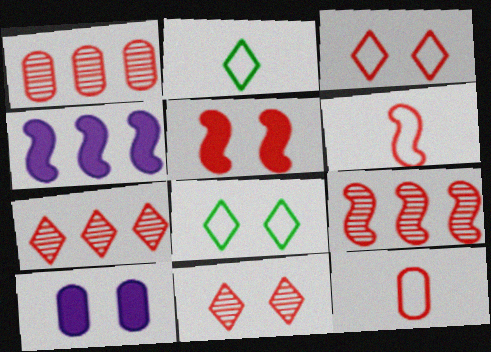[[1, 7, 9], 
[2, 9, 10], 
[5, 6, 9], 
[5, 7, 12]]